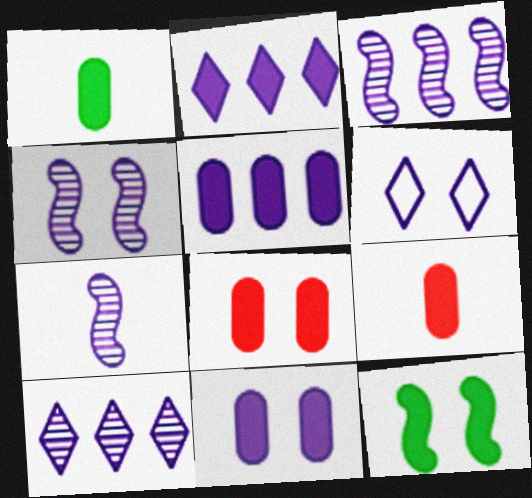[[1, 5, 8], 
[2, 9, 12], 
[3, 4, 7], 
[4, 6, 11], 
[5, 6, 7]]